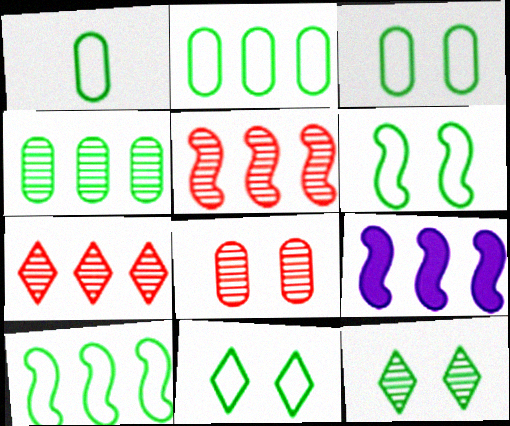[[1, 2, 3], 
[1, 10, 11], 
[2, 7, 9], 
[3, 6, 11], 
[5, 9, 10]]